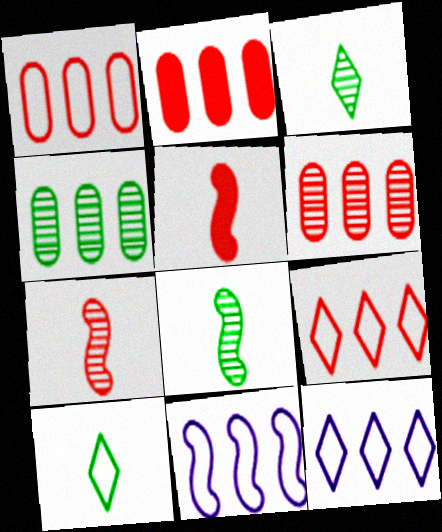[[1, 2, 6]]